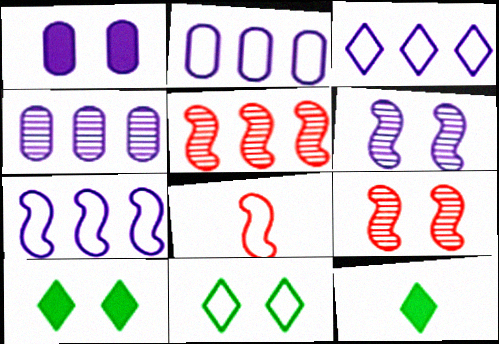[[1, 9, 11], 
[2, 3, 7], 
[2, 8, 11], 
[2, 9, 12], 
[4, 8, 10]]